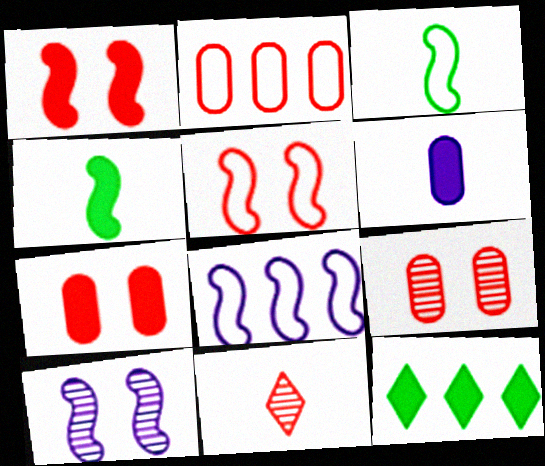[[1, 2, 11], 
[1, 6, 12], 
[3, 5, 8], 
[3, 6, 11]]